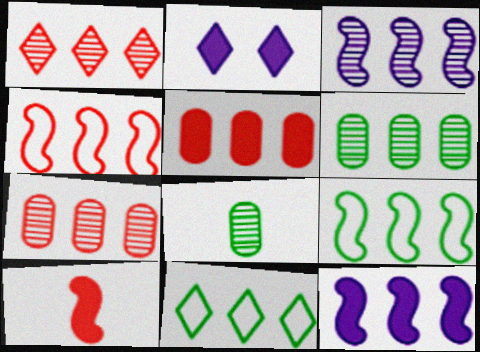[[1, 3, 6], 
[1, 4, 5], 
[2, 4, 8], 
[3, 5, 11], 
[7, 11, 12]]